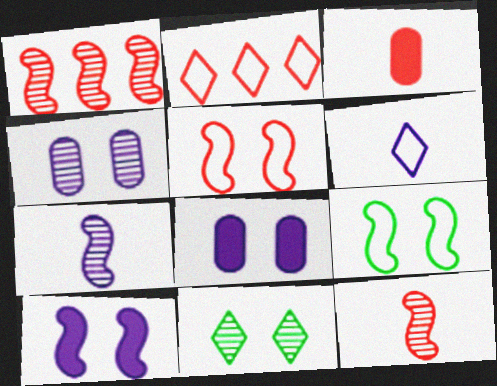[[5, 8, 11]]